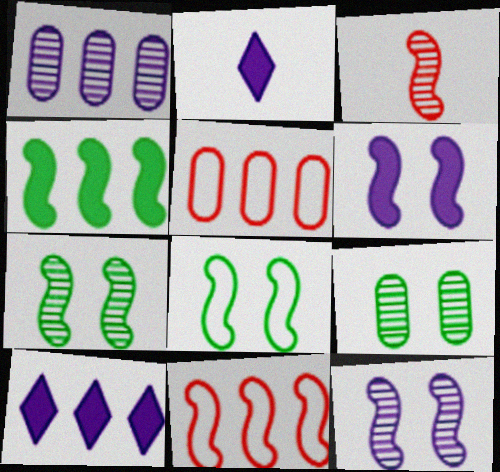[[2, 5, 7], 
[2, 9, 11]]